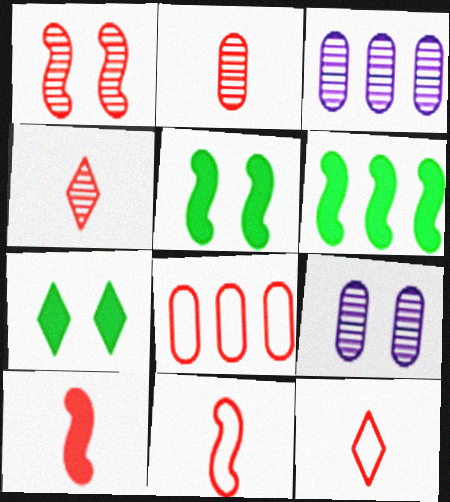[[2, 10, 12], 
[3, 5, 12], 
[3, 7, 11], 
[6, 9, 12]]